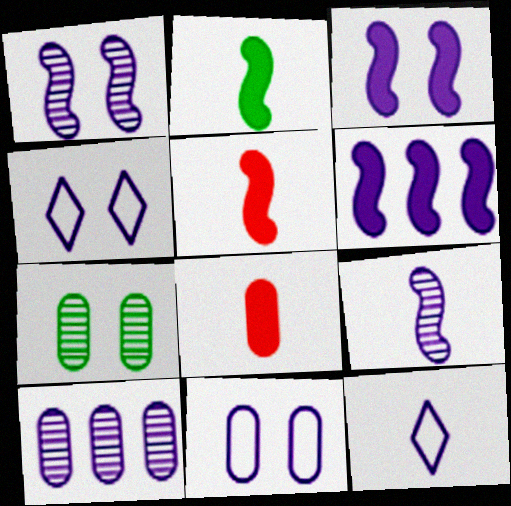[[3, 10, 12]]